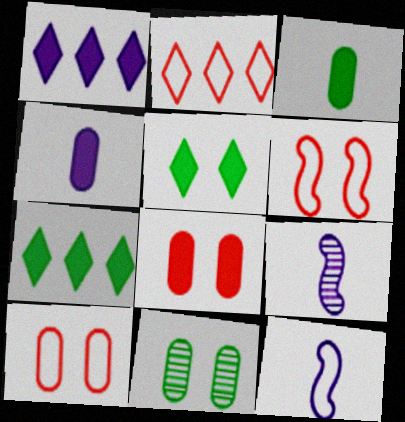[[7, 9, 10]]